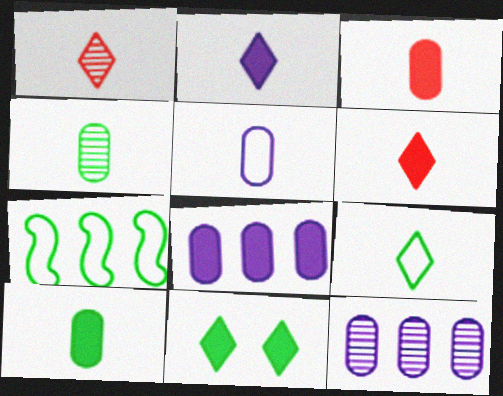[[1, 2, 9], 
[3, 4, 5], 
[4, 7, 11]]